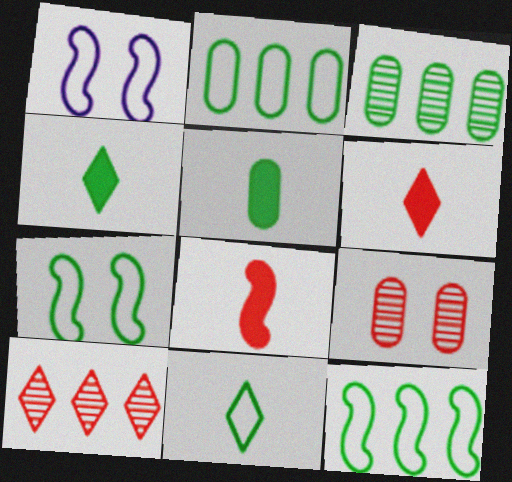[[1, 3, 6], 
[1, 5, 10], 
[2, 7, 11], 
[3, 4, 7]]